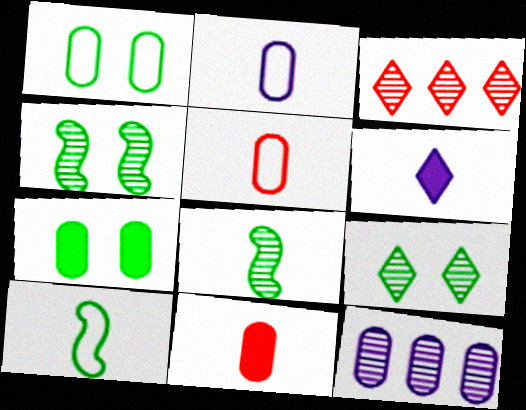[[1, 11, 12], 
[5, 6, 8], 
[5, 7, 12]]